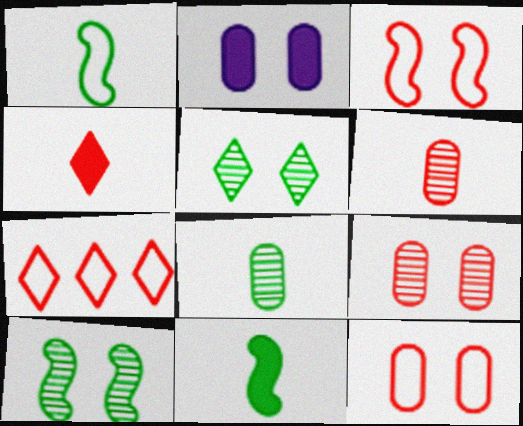[[2, 3, 5]]